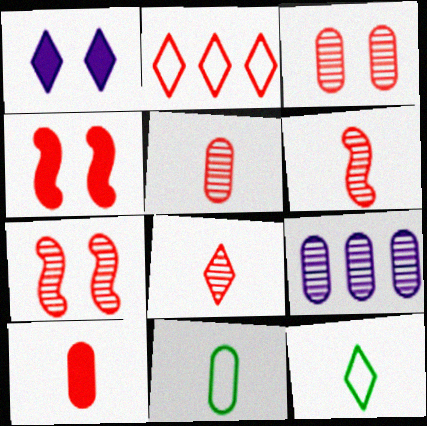[[2, 4, 5], 
[2, 7, 10], 
[4, 9, 12], 
[5, 6, 8]]